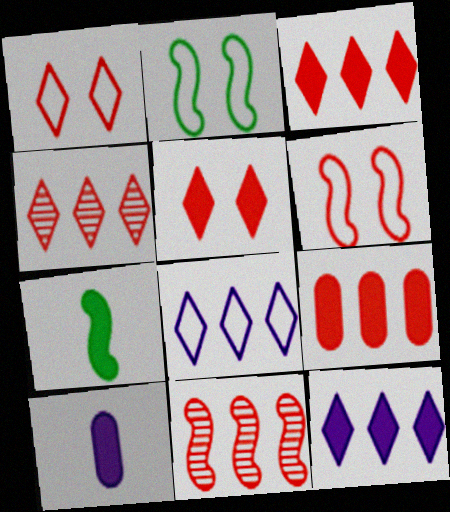[[2, 4, 10]]